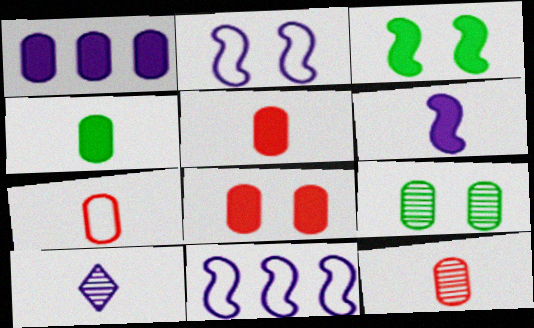[[1, 2, 10], 
[1, 4, 8], 
[1, 7, 9], 
[5, 7, 12]]